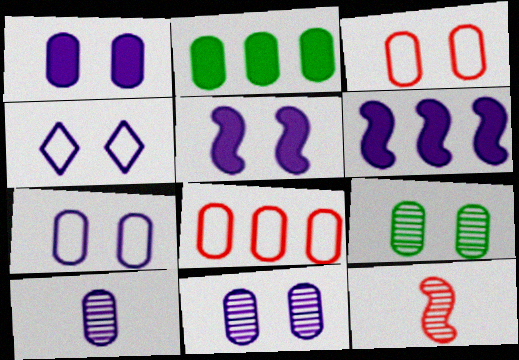[[1, 3, 9], 
[1, 7, 11], 
[2, 3, 10], 
[2, 4, 12], 
[4, 5, 11], 
[4, 6, 10]]